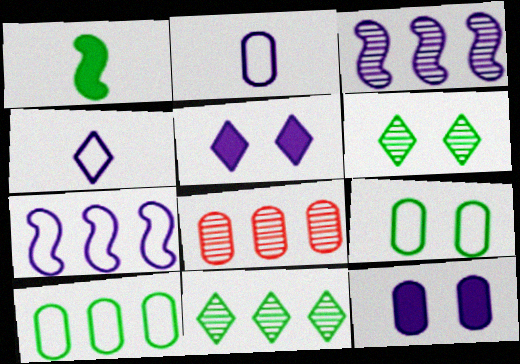[[1, 6, 10], 
[1, 9, 11], 
[2, 3, 5], 
[3, 4, 12], 
[3, 8, 11]]